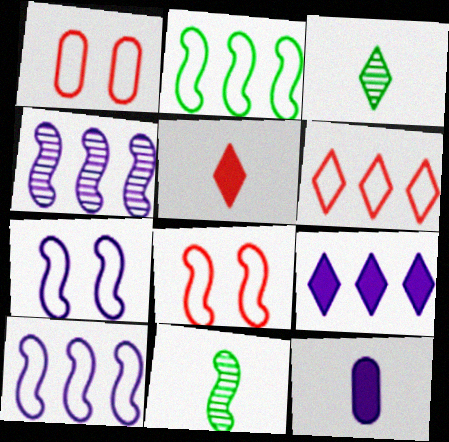[[1, 9, 11]]